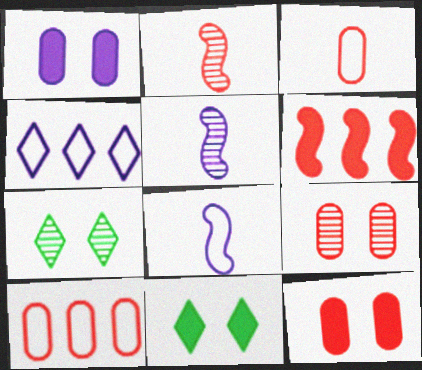[[1, 4, 5], 
[5, 10, 11]]